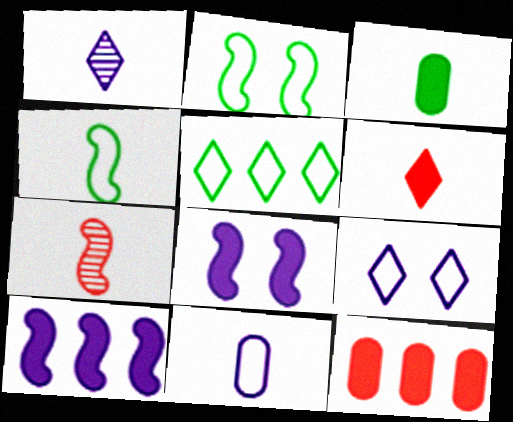[[1, 2, 12], 
[2, 7, 10]]